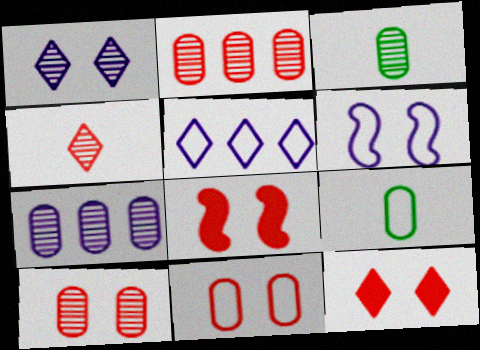[[3, 5, 8], 
[3, 7, 10]]